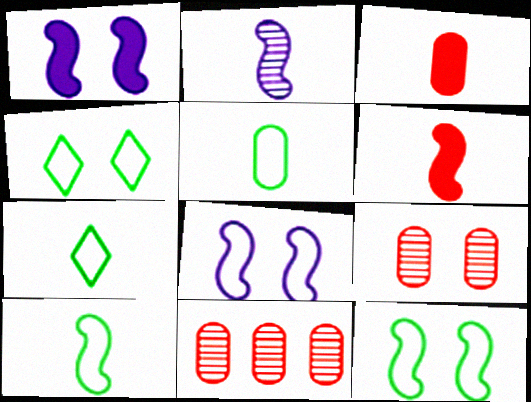[[1, 4, 9], 
[1, 7, 11], 
[2, 3, 7], 
[2, 6, 10], 
[5, 7, 10]]